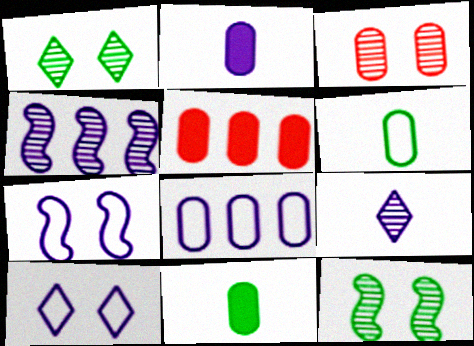[[2, 4, 10], 
[3, 8, 11]]